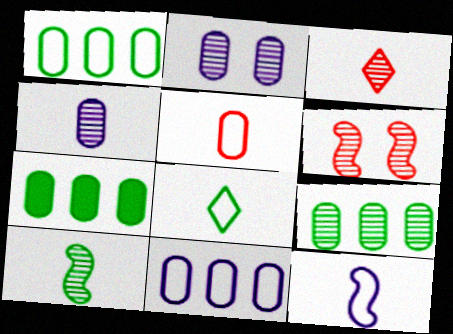[[1, 7, 9], 
[2, 5, 7], 
[3, 4, 10], 
[5, 8, 12]]